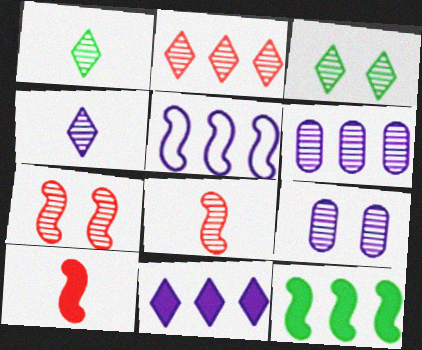[[1, 6, 7], 
[2, 3, 4], 
[3, 6, 8], 
[3, 7, 9], 
[5, 6, 11]]